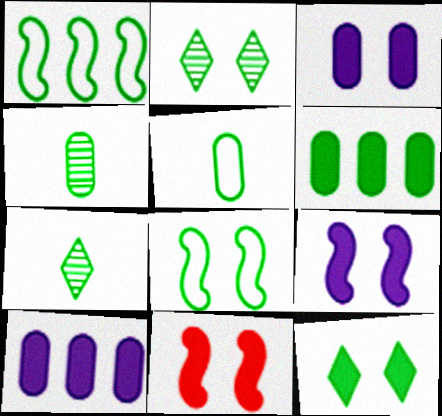[[1, 4, 12], 
[3, 11, 12], 
[6, 7, 8]]